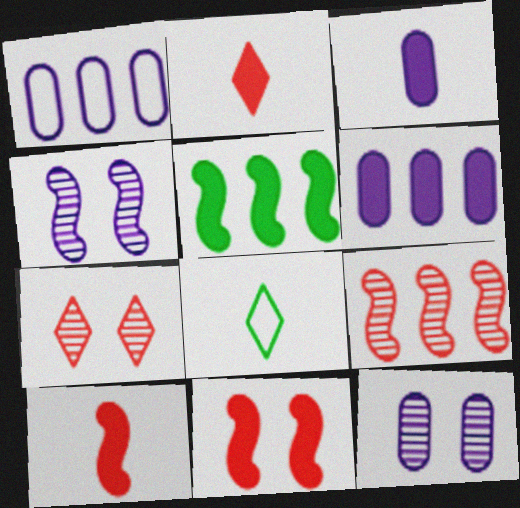[[1, 3, 12]]